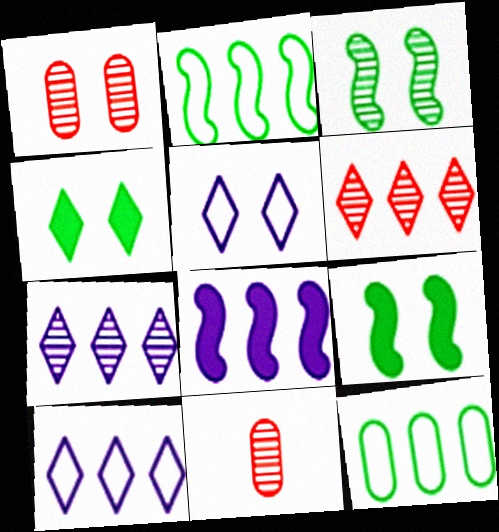[[1, 5, 9], 
[3, 7, 11], 
[6, 8, 12], 
[9, 10, 11]]